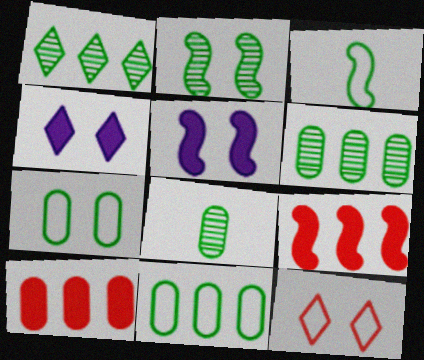[[1, 2, 8]]